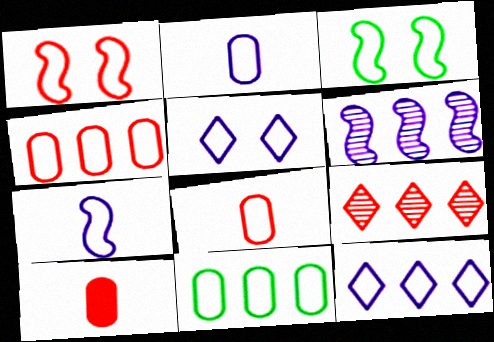[[1, 9, 10], 
[3, 8, 12]]